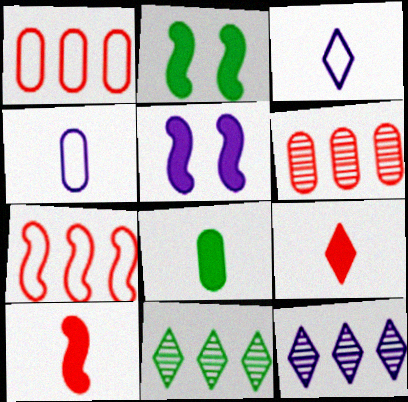[[2, 3, 6], 
[4, 5, 12]]